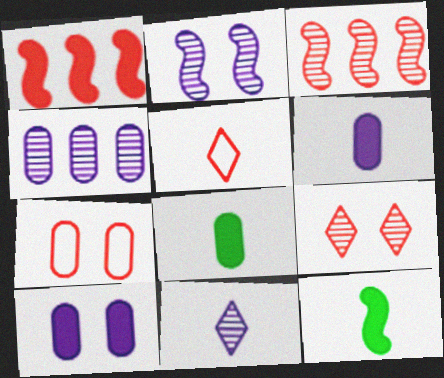[[2, 4, 11], 
[4, 7, 8]]